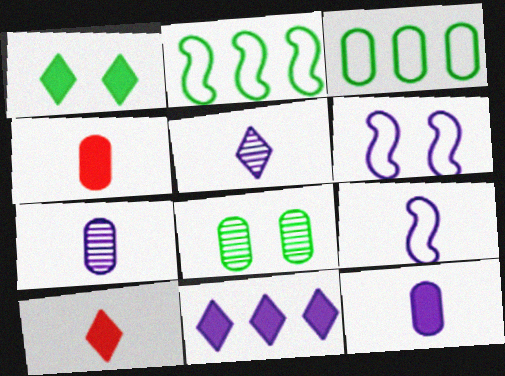[[1, 10, 11], 
[5, 9, 12], 
[6, 7, 11]]